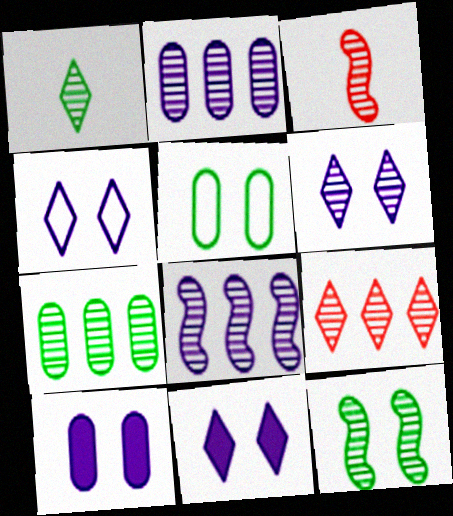[[1, 6, 9], 
[1, 7, 12], 
[3, 6, 7], 
[3, 8, 12], 
[4, 6, 11], 
[7, 8, 9]]